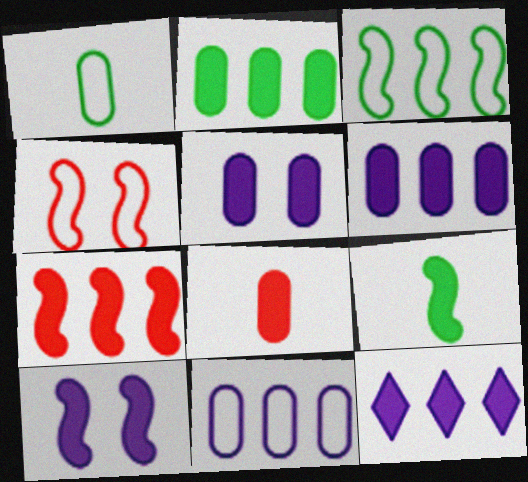[[2, 5, 8], 
[2, 7, 12], 
[7, 9, 10]]